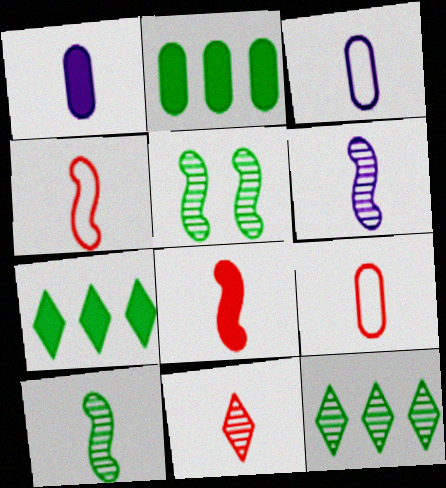[[8, 9, 11]]